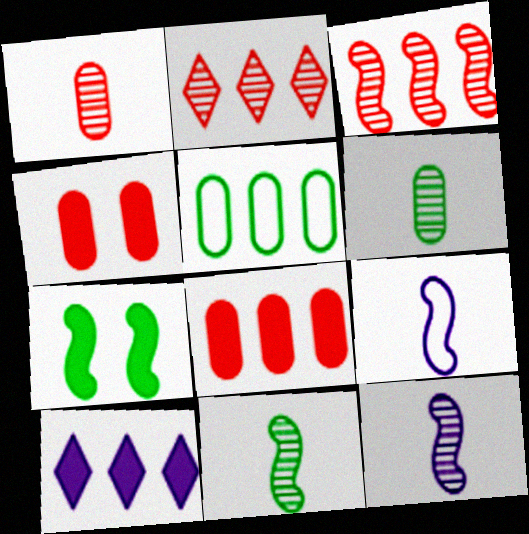[[3, 5, 10], 
[3, 7, 9]]